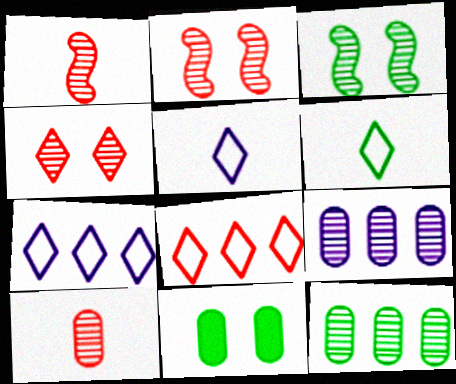[[1, 7, 11]]